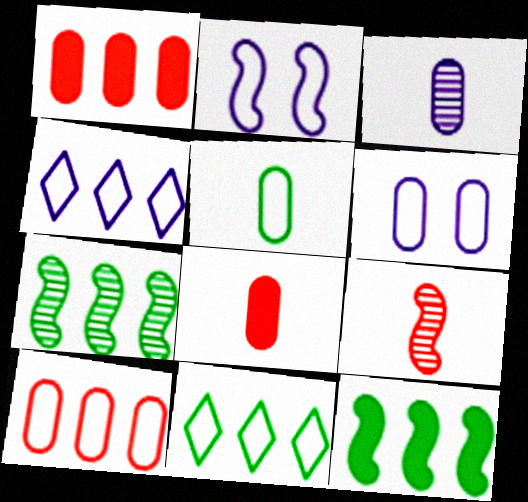[[1, 4, 7], 
[2, 9, 12], 
[3, 5, 8], 
[5, 6, 10]]